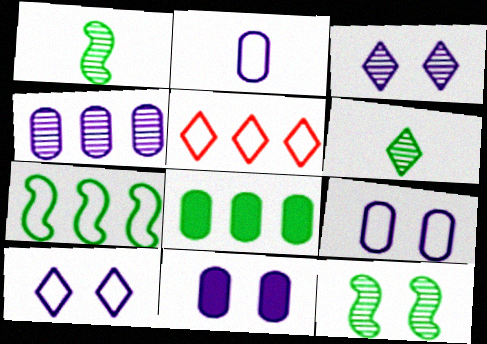[[1, 5, 11], 
[2, 4, 11]]